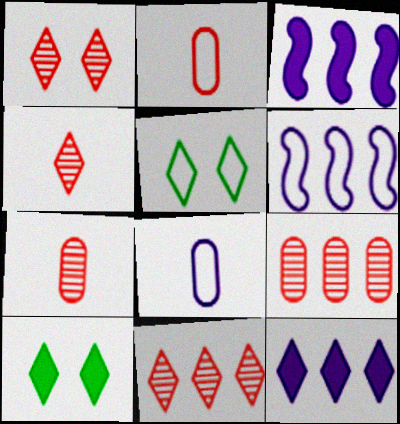[[1, 4, 11], 
[2, 5, 6], 
[3, 5, 7], 
[4, 5, 12], 
[6, 7, 10]]